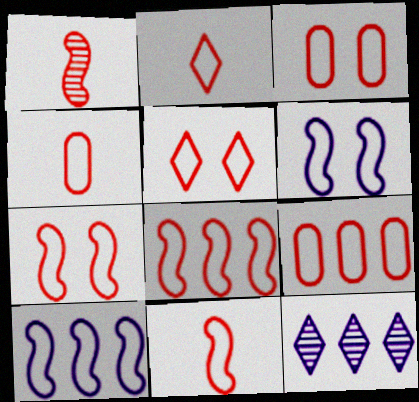[[2, 3, 8], 
[2, 4, 11], 
[2, 7, 9], 
[3, 4, 9], 
[3, 5, 7], 
[4, 5, 8], 
[5, 9, 11], 
[7, 8, 11]]